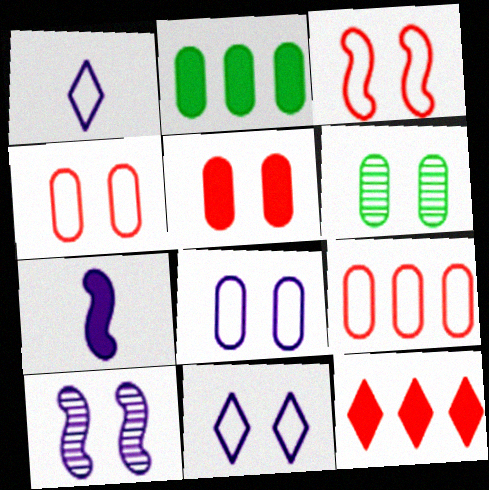[[5, 6, 8]]